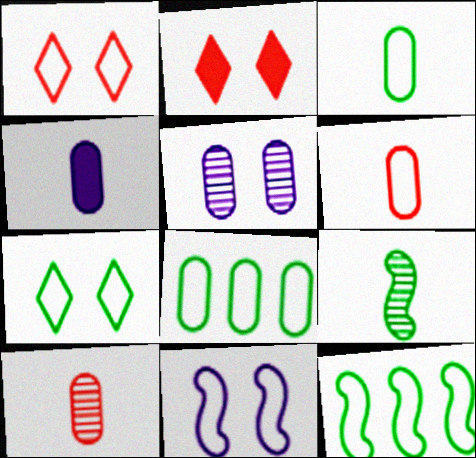[[3, 4, 10], 
[3, 7, 12]]